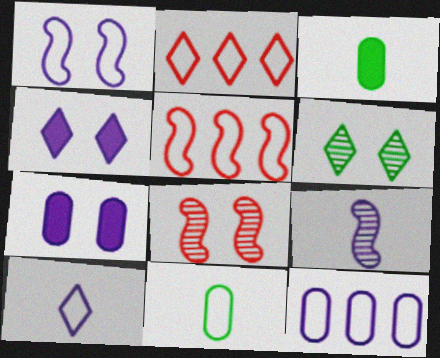[[1, 2, 11], 
[1, 10, 12], 
[4, 9, 12]]